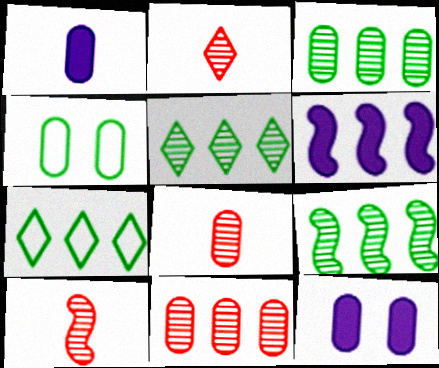[[1, 4, 11], 
[2, 4, 6], 
[2, 8, 10], 
[3, 5, 9], 
[6, 7, 11], 
[7, 10, 12]]